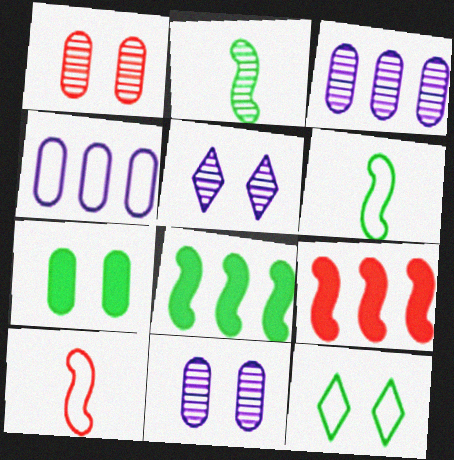[[4, 10, 12]]